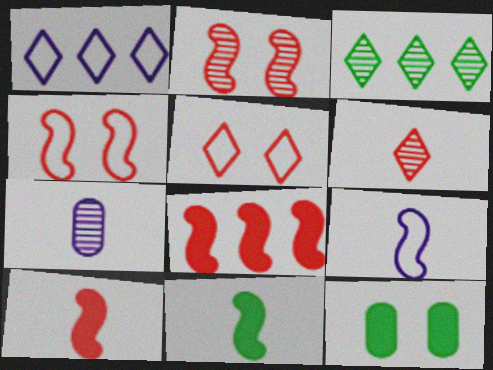[[2, 3, 7]]